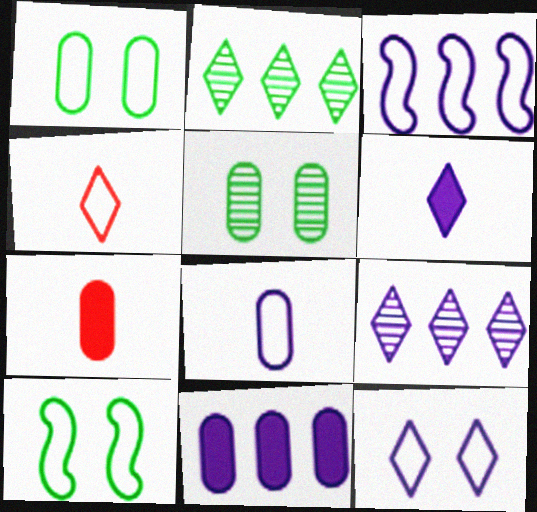[[1, 3, 4], 
[3, 8, 12], 
[3, 9, 11], 
[6, 9, 12], 
[7, 9, 10]]